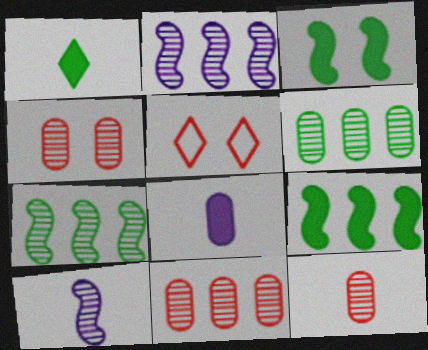[[4, 11, 12], 
[5, 7, 8]]